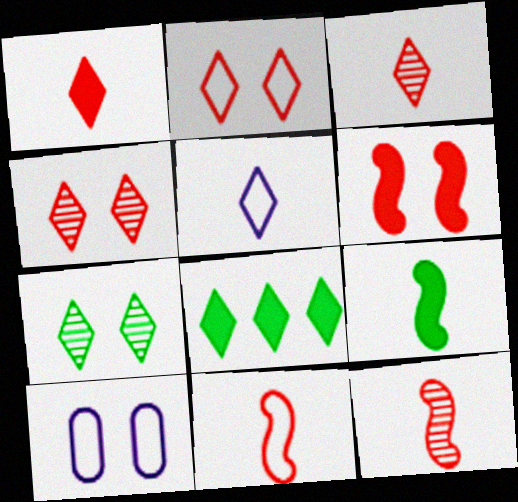[[4, 5, 8], 
[6, 7, 10], 
[8, 10, 12]]